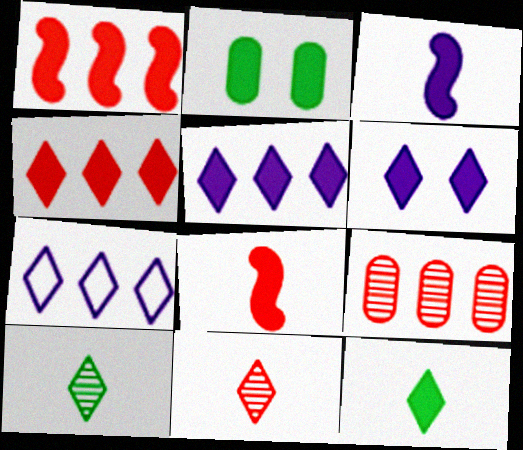[[2, 3, 4], 
[2, 5, 8], 
[4, 6, 12]]